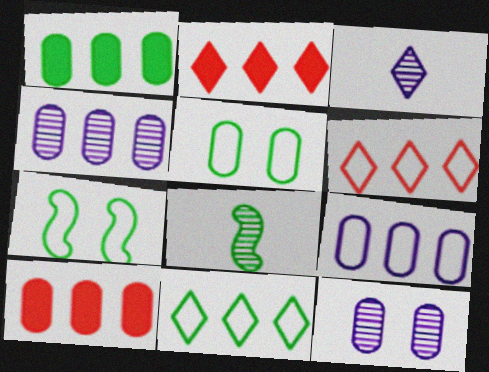[[3, 7, 10]]